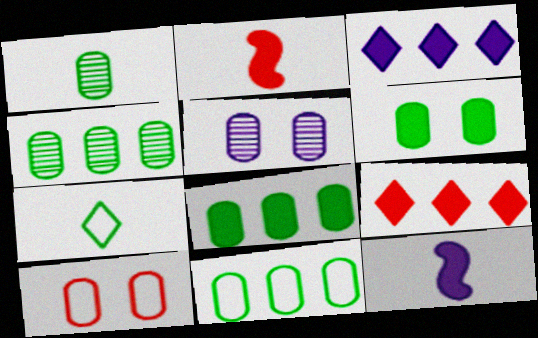[[1, 6, 11], 
[2, 3, 6], 
[4, 8, 11], 
[5, 6, 10], 
[6, 9, 12]]